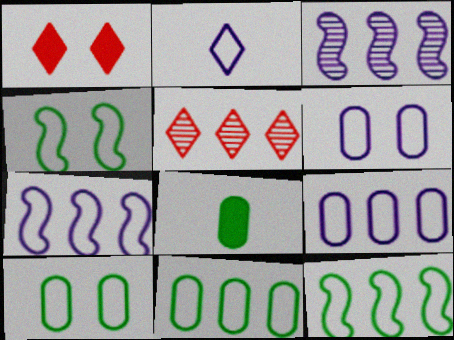[[2, 6, 7]]